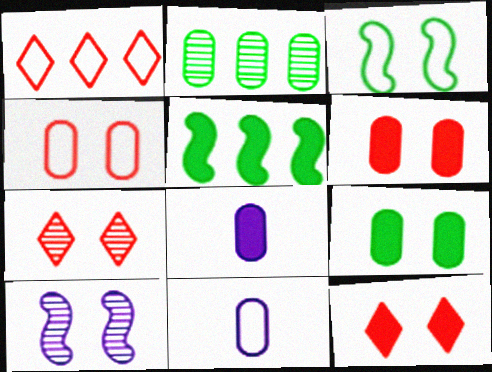[[1, 3, 11], 
[2, 4, 8], 
[2, 6, 11], 
[5, 7, 11], 
[5, 8, 12]]